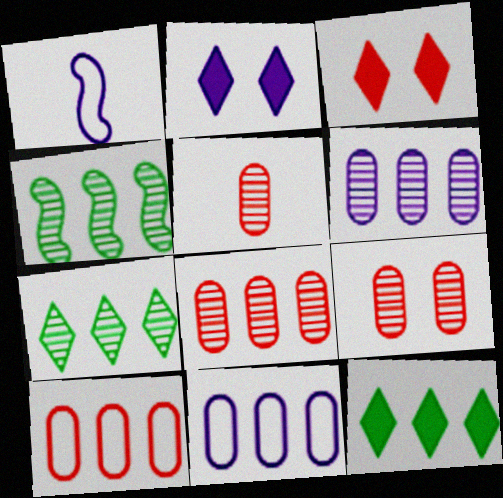[[1, 2, 6], 
[1, 9, 12], 
[5, 8, 9]]